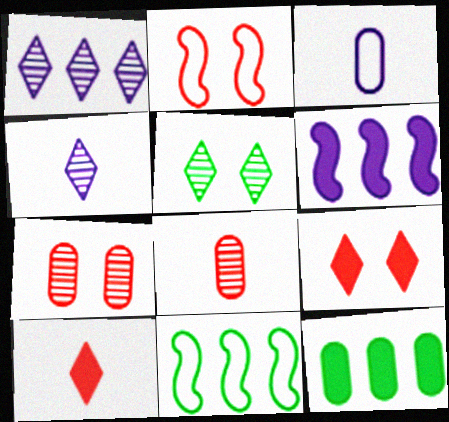[[2, 4, 12], 
[2, 7, 9], 
[3, 7, 12]]